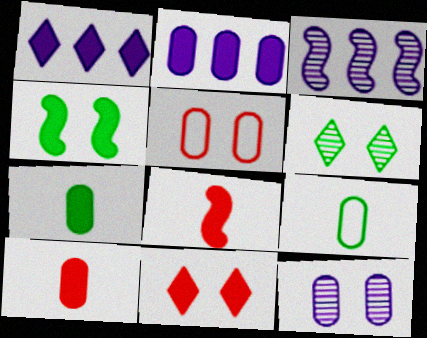[[1, 4, 10], 
[3, 9, 11]]